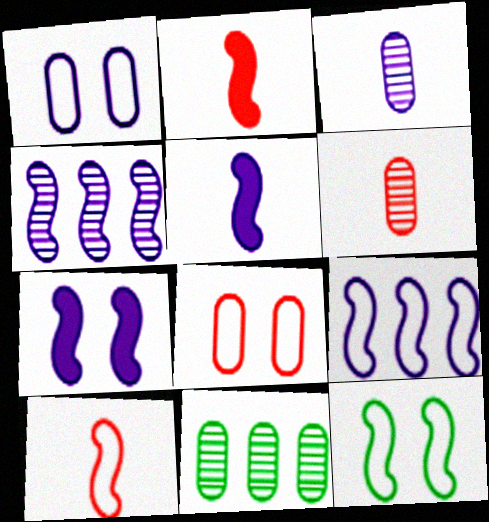[[2, 4, 12], 
[9, 10, 12]]